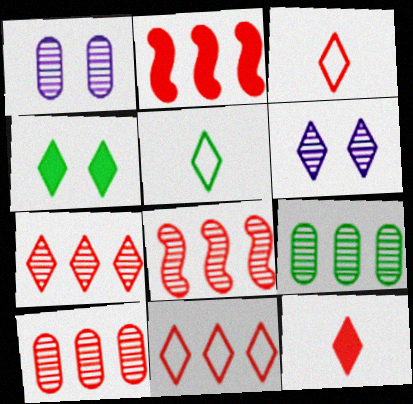[[1, 2, 5], 
[2, 10, 11], 
[7, 8, 10]]